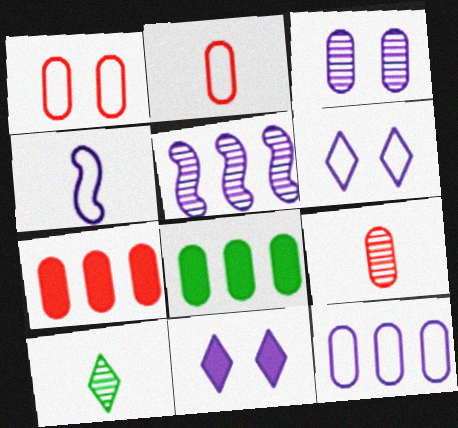[[1, 7, 9], 
[2, 3, 8], 
[4, 6, 12]]